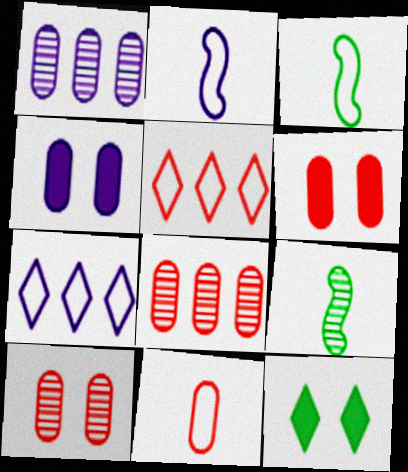[[2, 8, 12], 
[4, 5, 9], 
[6, 7, 9], 
[6, 8, 11]]